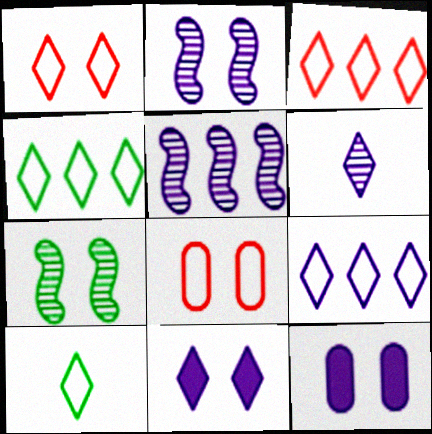[[1, 7, 12], 
[1, 9, 10], 
[3, 4, 9], 
[6, 9, 11], 
[7, 8, 11]]